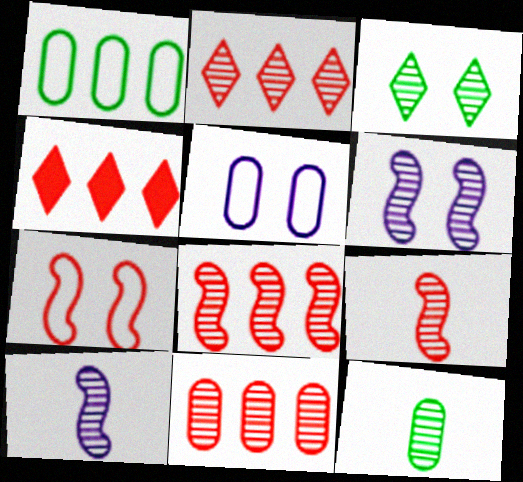[[2, 6, 12], 
[2, 8, 11], 
[3, 10, 11]]